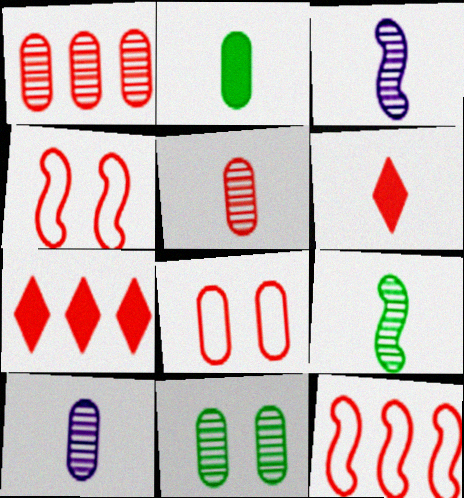[[1, 4, 6], 
[1, 7, 12], 
[1, 10, 11], 
[4, 5, 7]]